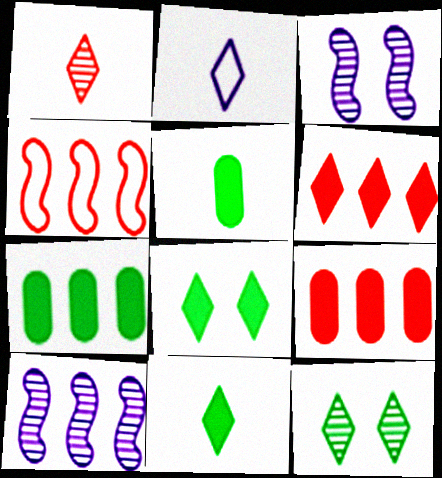[[1, 2, 11], 
[2, 6, 12]]